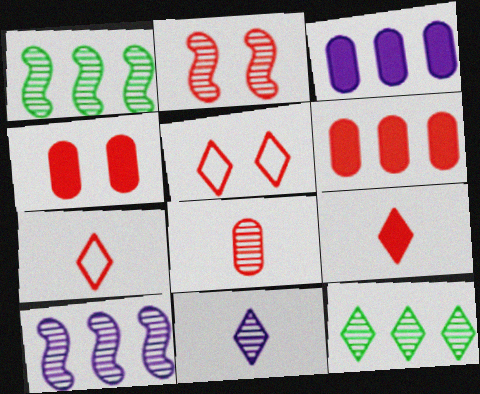[[2, 4, 5], 
[2, 6, 7]]